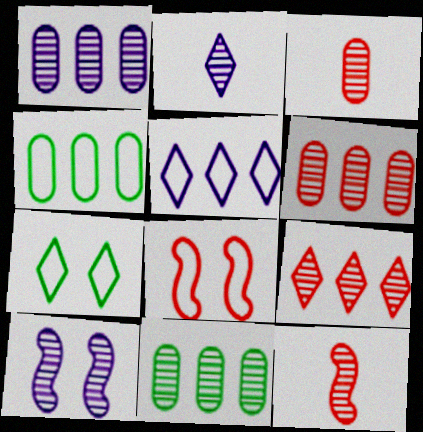[[1, 2, 10], 
[1, 6, 11]]